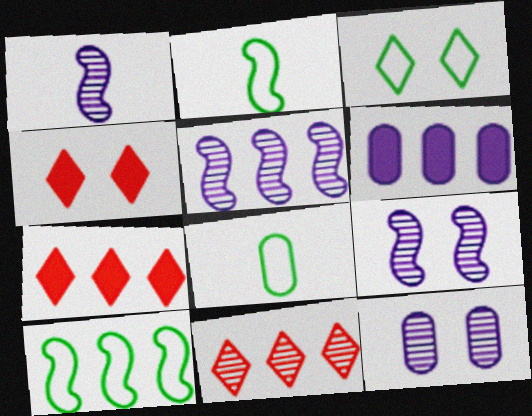[[1, 5, 9], 
[2, 7, 12], 
[3, 8, 10], 
[4, 5, 8], 
[6, 10, 11], 
[7, 8, 9]]